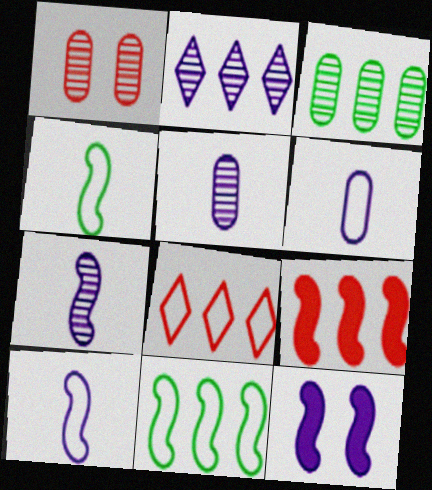[[1, 3, 5], 
[2, 6, 12]]